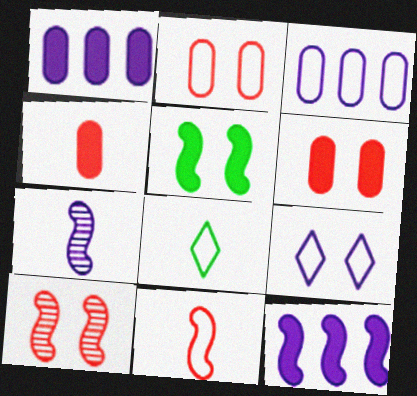[[1, 7, 9], 
[1, 8, 10], 
[4, 7, 8]]